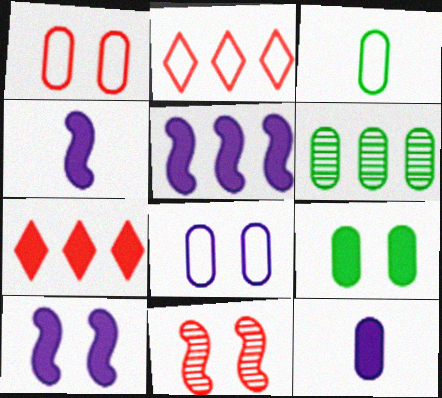[[1, 6, 12], 
[2, 5, 6], 
[3, 6, 9], 
[4, 5, 10], 
[4, 7, 9]]